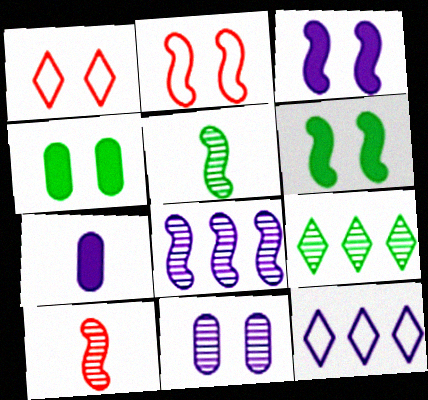[[1, 6, 11], 
[2, 7, 9], 
[4, 10, 12], 
[9, 10, 11]]